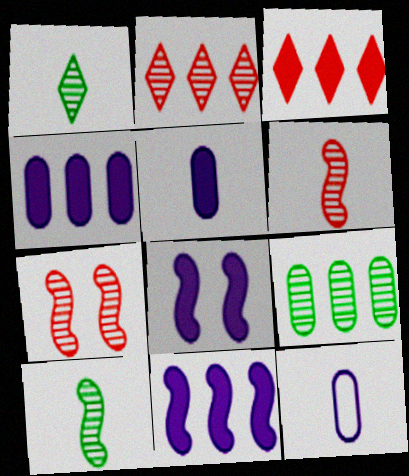[]